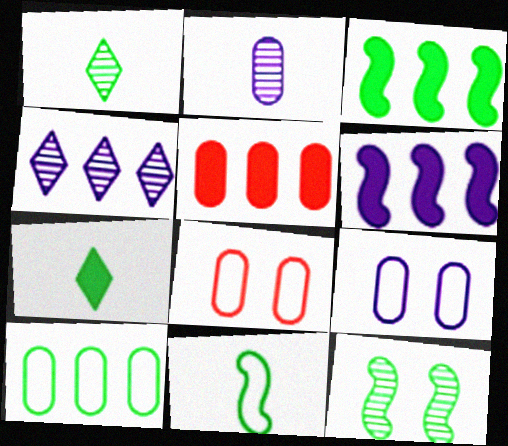[[1, 6, 8], 
[3, 11, 12], 
[7, 10, 12]]